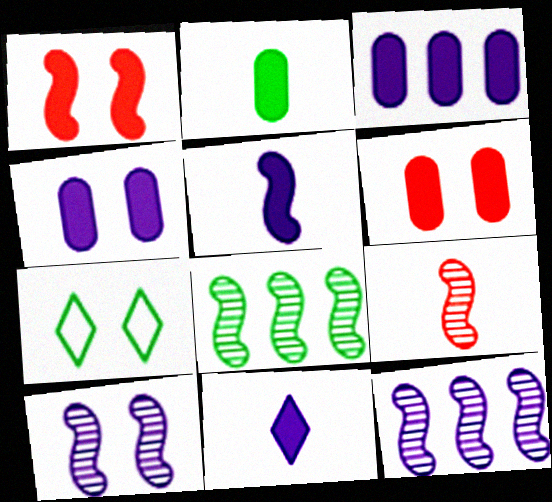[[2, 3, 6], 
[2, 7, 8], 
[3, 7, 9], 
[6, 7, 10], 
[8, 9, 10]]